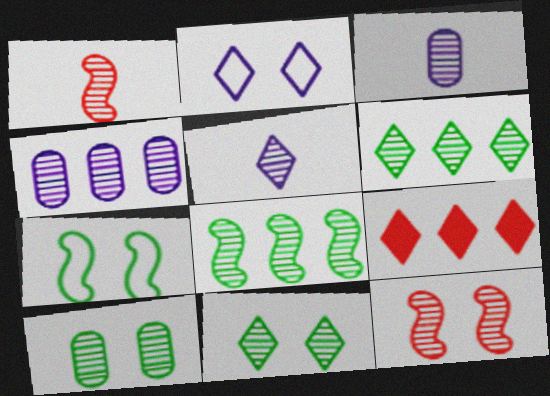[[1, 4, 11], 
[3, 6, 12], 
[3, 7, 9]]